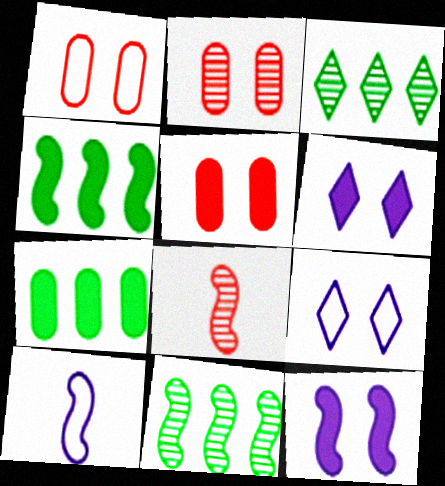[[1, 2, 5], 
[3, 5, 10], 
[7, 8, 9]]